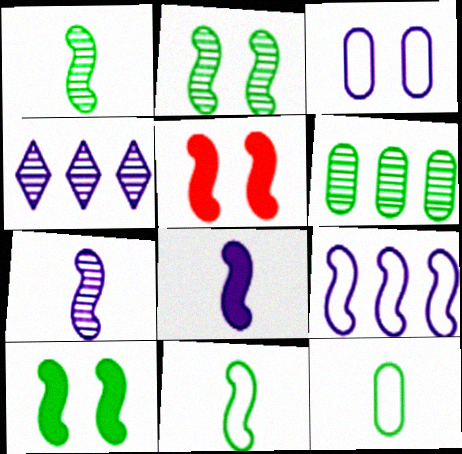[[1, 5, 9], 
[3, 4, 8], 
[4, 5, 12]]